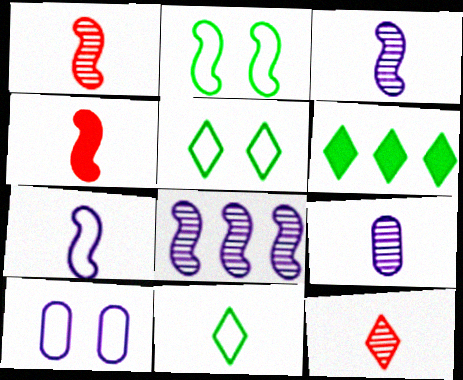[[1, 6, 10], 
[2, 4, 8], 
[4, 9, 11]]